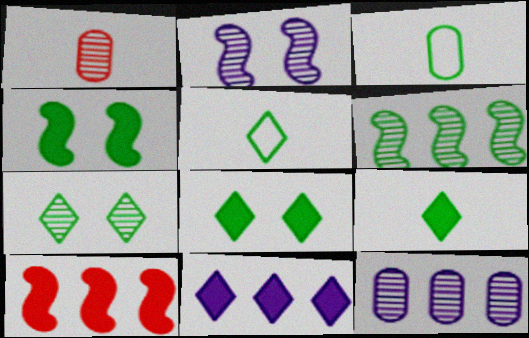[[3, 6, 8]]